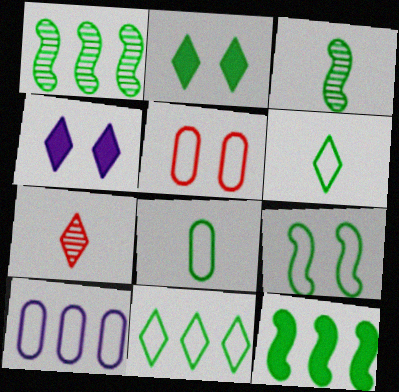[[1, 2, 8], 
[3, 9, 12], 
[4, 7, 11], 
[5, 8, 10], 
[8, 9, 11]]